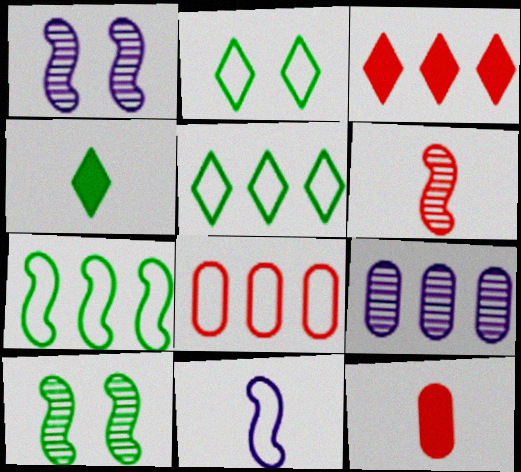[[1, 4, 8], 
[1, 5, 12], 
[2, 8, 11], 
[3, 7, 9]]